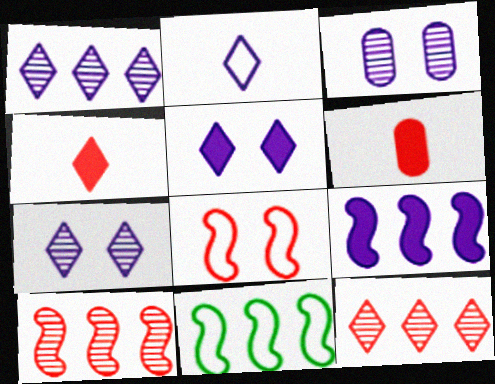[[1, 2, 5], 
[2, 3, 9], 
[3, 4, 11], 
[6, 7, 11], 
[6, 8, 12], 
[9, 10, 11]]